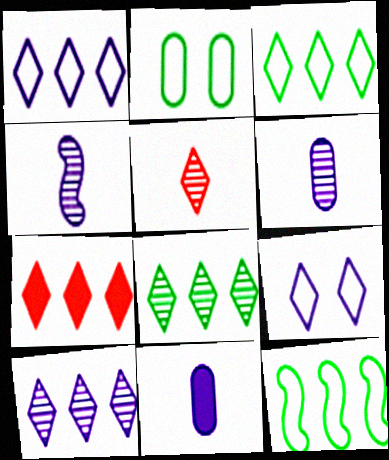[[1, 7, 8], 
[2, 4, 7], 
[3, 7, 10]]